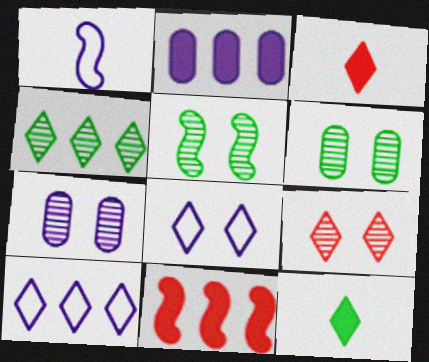[[1, 5, 11], 
[3, 4, 8], 
[5, 7, 9], 
[9, 10, 12]]